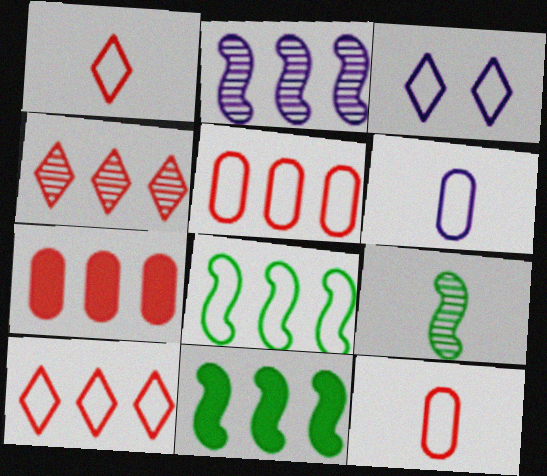[[3, 7, 9], 
[3, 8, 12]]